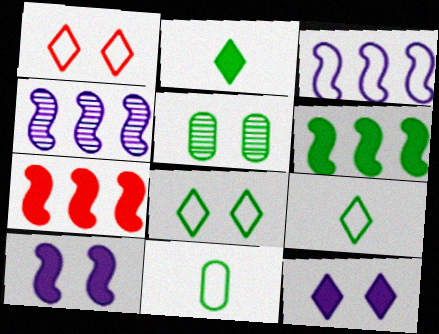[[1, 3, 11], 
[1, 5, 10], 
[5, 6, 9]]